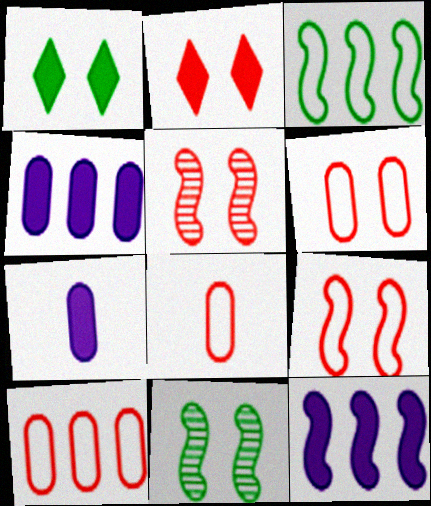[[2, 5, 6], 
[6, 8, 10]]